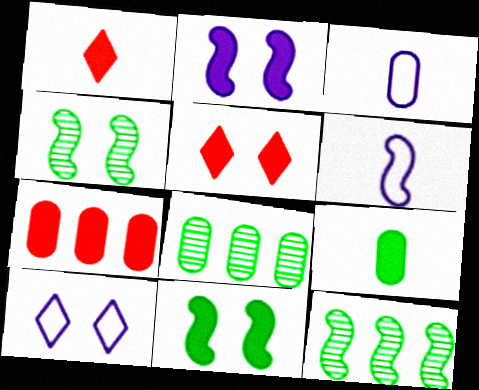[[3, 5, 12], 
[5, 6, 8]]